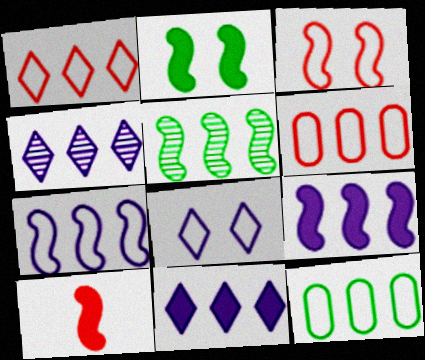[[1, 7, 12], 
[2, 9, 10], 
[5, 6, 11]]